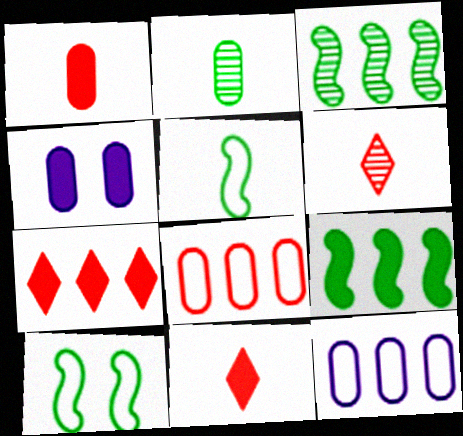[[2, 4, 8], 
[3, 7, 12], 
[4, 9, 11]]